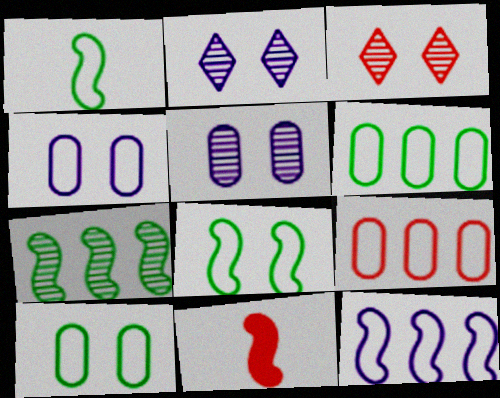[[2, 6, 11], 
[3, 9, 11]]